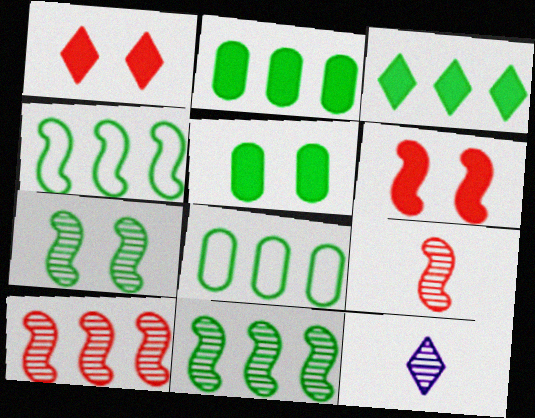[[3, 8, 11], 
[6, 8, 12]]